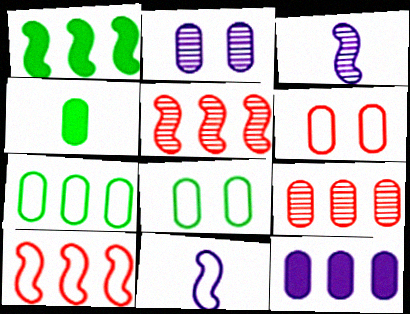[[7, 9, 12]]